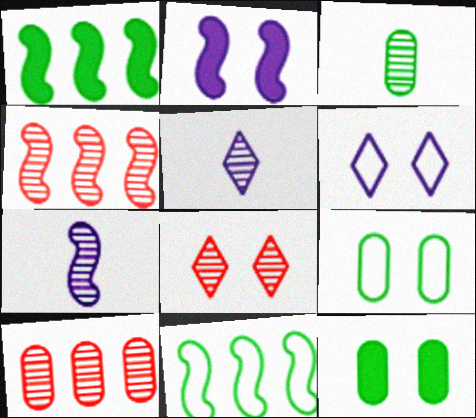[[2, 8, 9]]